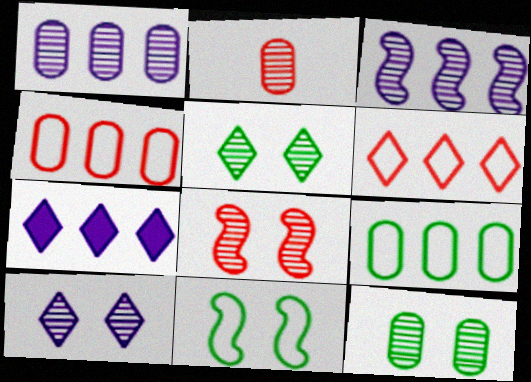[[1, 2, 12], 
[2, 3, 5], 
[2, 7, 11], 
[8, 10, 12]]